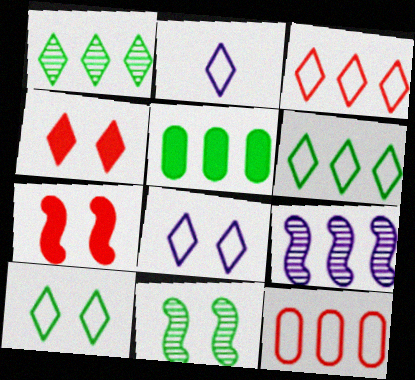[[1, 2, 4], 
[2, 3, 10], 
[3, 5, 9]]